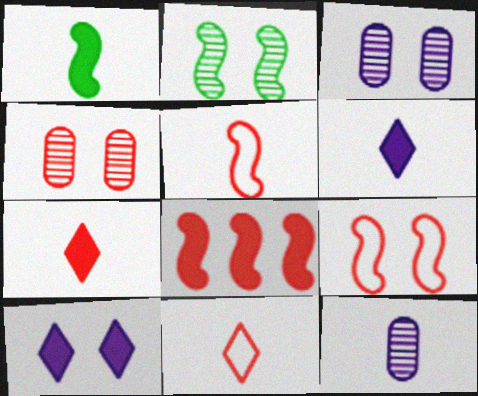[[1, 11, 12], 
[4, 8, 11]]